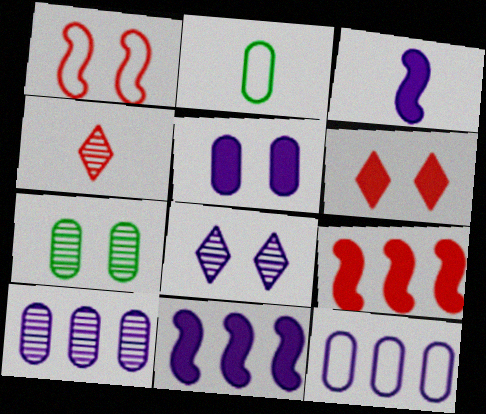[[2, 3, 4], 
[2, 8, 9], 
[3, 8, 12]]